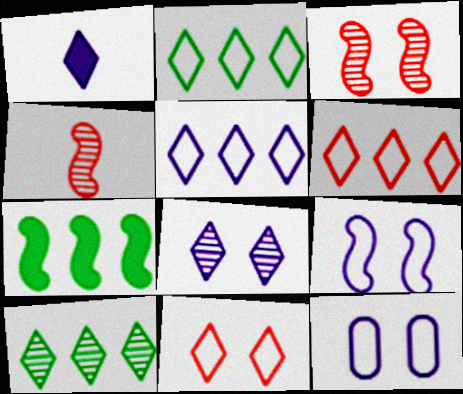[[1, 5, 8], 
[1, 10, 11], 
[2, 5, 6], 
[4, 7, 9]]